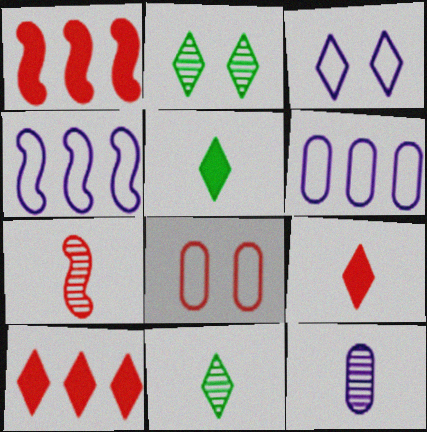[[3, 10, 11], 
[7, 8, 10], 
[7, 11, 12]]